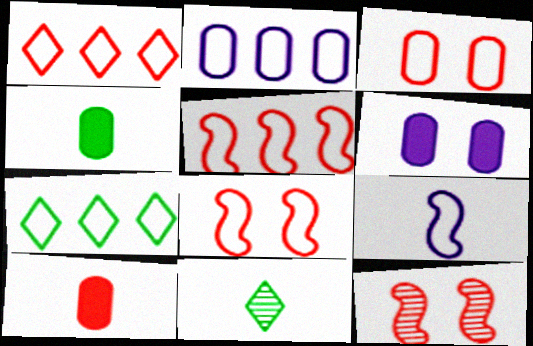[[1, 10, 12], 
[2, 5, 7], 
[3, 7, 9], 
[5, 6, 11], 
[9, 10, 11]]